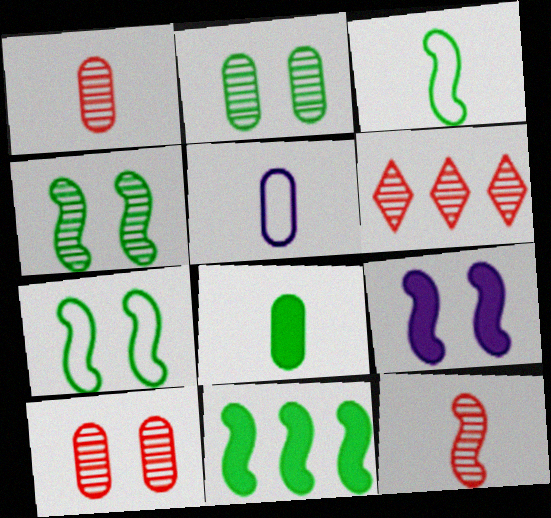[[1, 5, 8], 
[3, 4, 11], 
[6, 10, 12]]